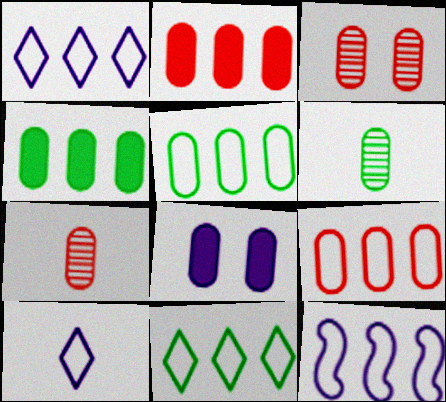[[5, 7, 8], 
[6, 8, 9], 
[9, 11, 12]]